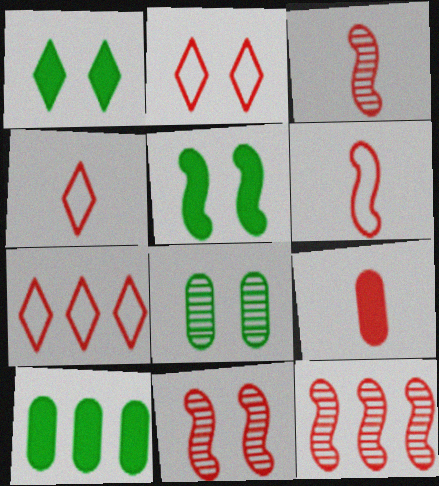[[2, 4, 7], 
[2, 9, 12], 
[3, 4, 9], 
[3, 11, 12], 
[7, 9, 11]]